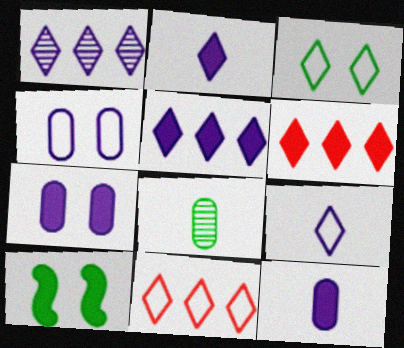[[3, 9, 11], 
[6, 10, 12]]